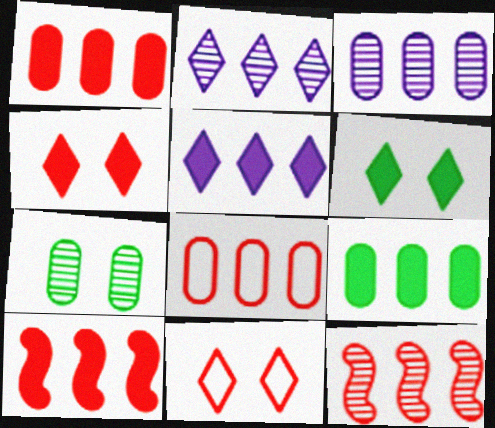[[3, 8, 9], 
[5, 9, 10]]